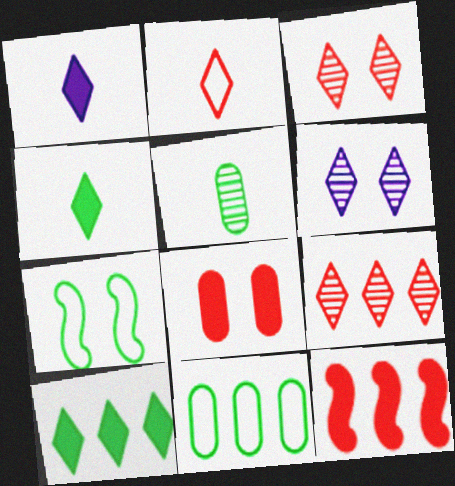[[2, 6, 10], 
[5, 7, 10], 
[6, 7, 8]]